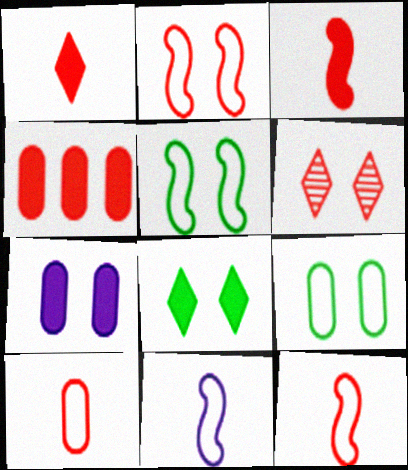[[4, 6, 12], 
[5, 6, 7]]